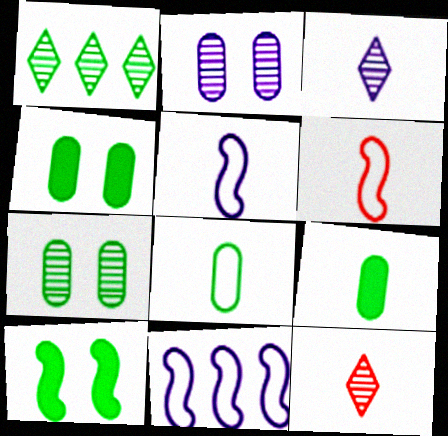[[1, 8, 10], 
[3, 6, 9], 
[4, 11, 12], 
[5, 9, 12]]